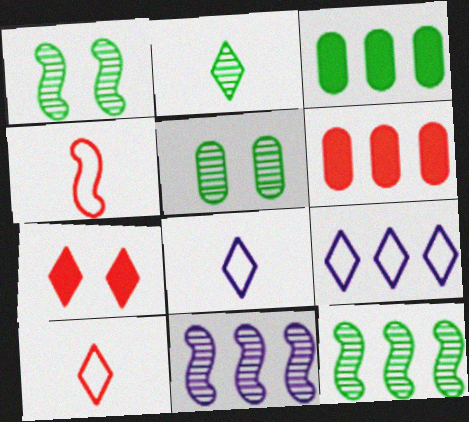[[1, 6, 8], 
[2, 5, 12], 
[2, 7, 9], 
[6, 9, 12]]